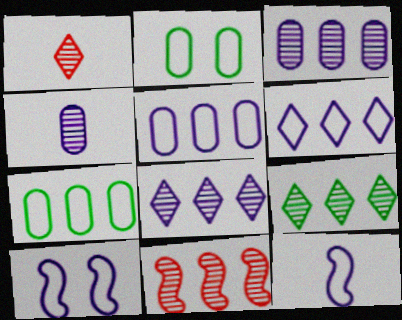[[3, 9, 11]]